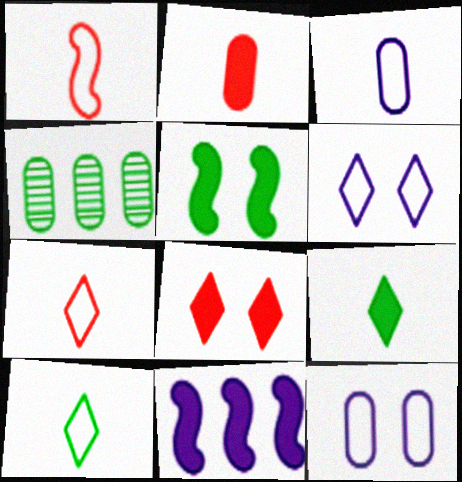[[1, 3, 10], 
[2, 4, 12], 
[4, 5, 10]]